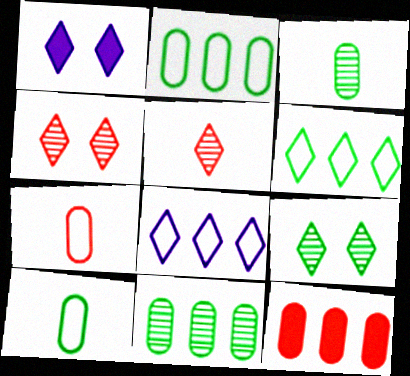[[1, 5, 6]]